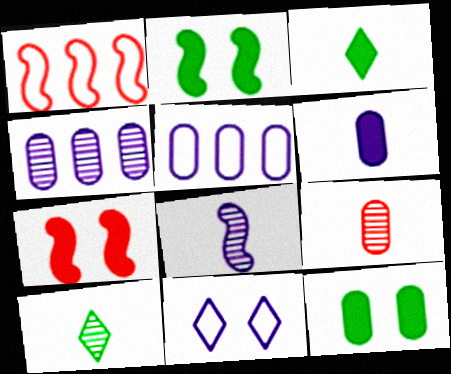[[1, 2, 8], 
[5, 7, 10], 
[5, 9, 12], 
[8, 9, 10]]